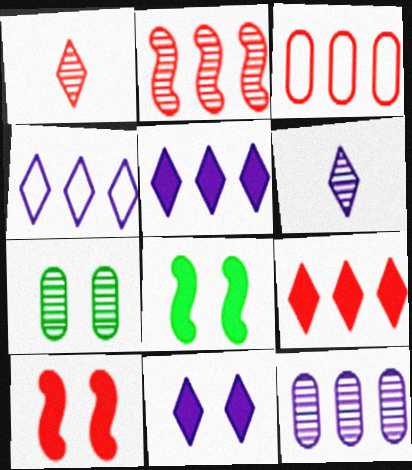[[1, 3, 10], 
[2, 3, 9], 
[2, 6, 7], 
[3, 6, 8], 
[4, 6, 11]]